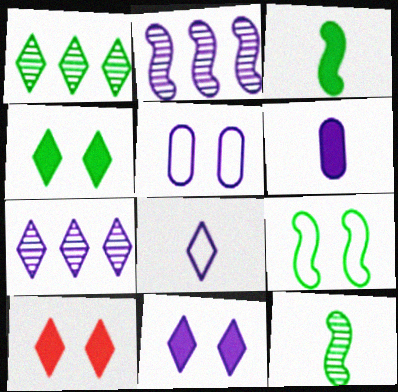[[1, 8, 10], 
[4, 10, 11], 
[7, 8, 11]]